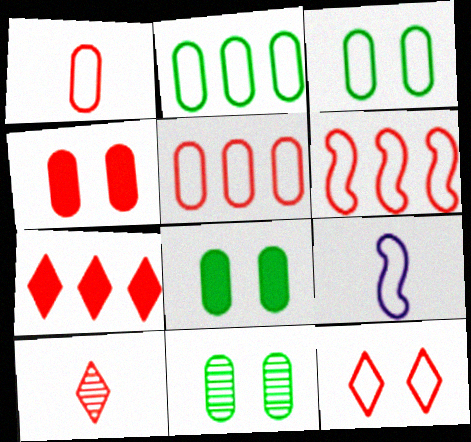[[1, 6, 12], 
[2, 9, 12], 
[3, 8, 11], 
[4, 6, 10], 
[7, 9, 11], 
[7, 10, 12]]